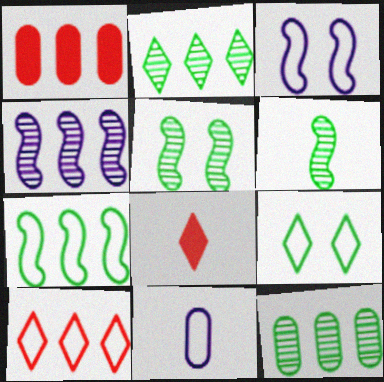[[3, 8, 12], 
[6, 8, 11]]